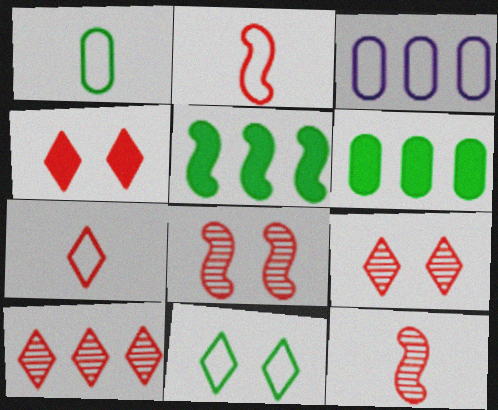[[2, 3, 11], 
[3, 5, 10], 
[4, 7, 10]]